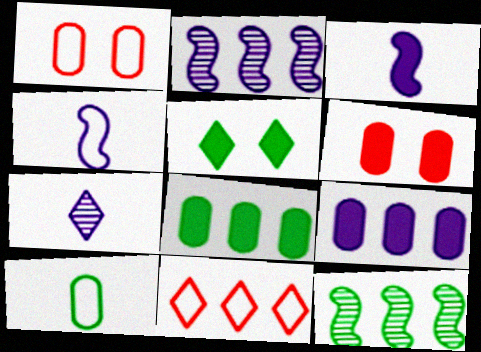[[2, 8, 11], 
[5, 7, 11], 
[5, 10, 12], 
[9, 11, 12]]